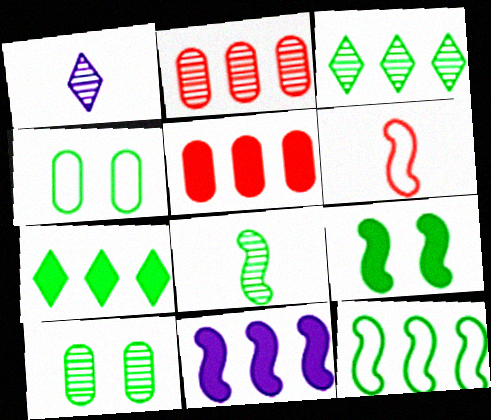[[3, 8, 10], 
[4, 7, 8], 
[5, 7, 11], 
[8, 9, 12]]